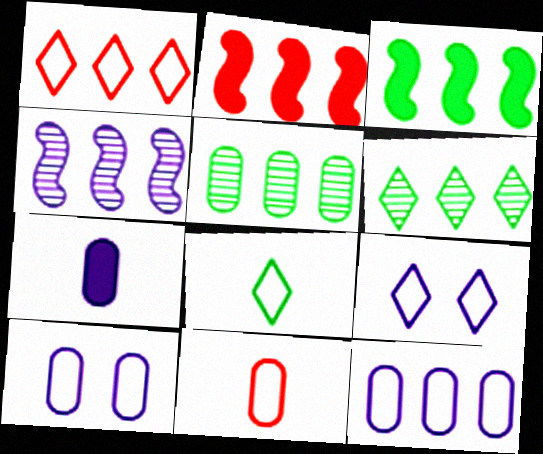[[1, 8, 9], 
[2, 6, 12], 
[4, 7, 9]]